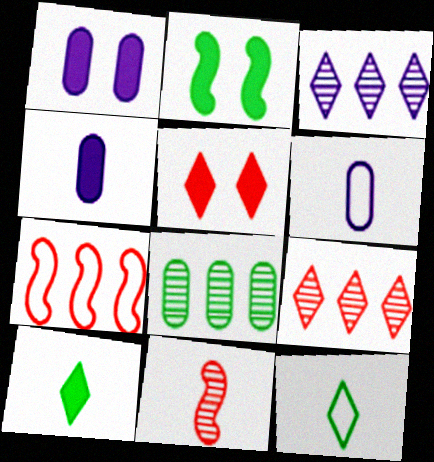[[1, 2, 5], 
[2, 6, 9], 
[2, 8, 12], 
[3, 5, 12], 
[4, 11, 12], 
[6, 10, 11]]